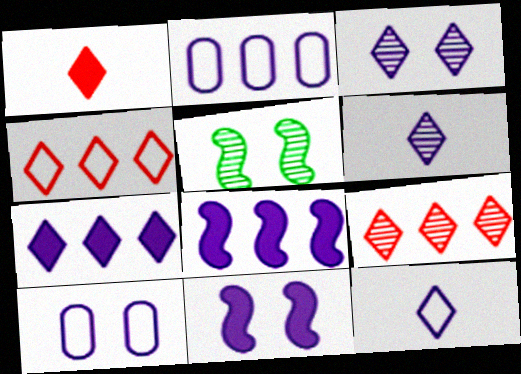[[1, 2, 5], 
[2, 6, 11], 
[3, 7, 12], 
[3, 10, 11], 
[6, 8, 10]]